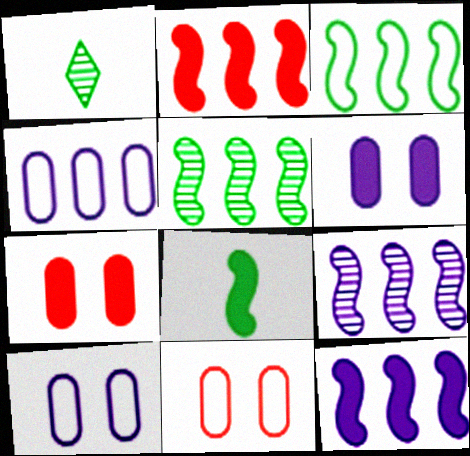[[1, 2, 10], 
[1, 11, 12], 
[2, 3, 9]]